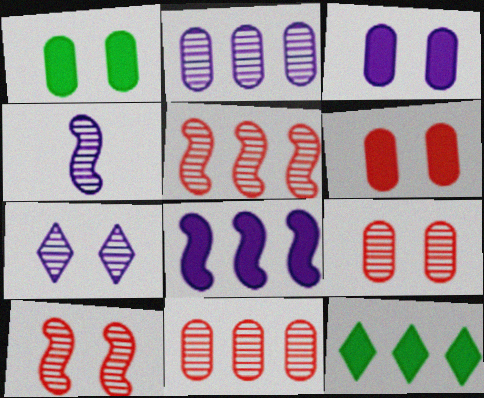[[1, 3, 6], 
[2, 4, 7]]